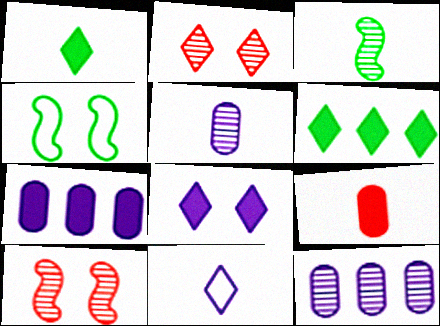[[2, 3, 12], 
[2, 6, 11], 
[3, 9, 11]]